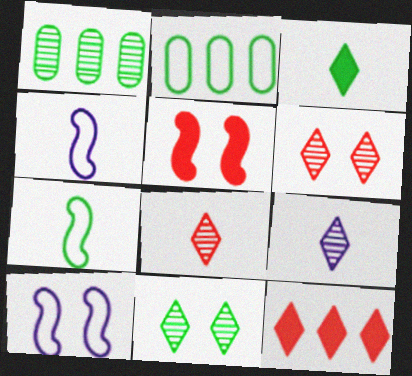[[2, 5, 9]]